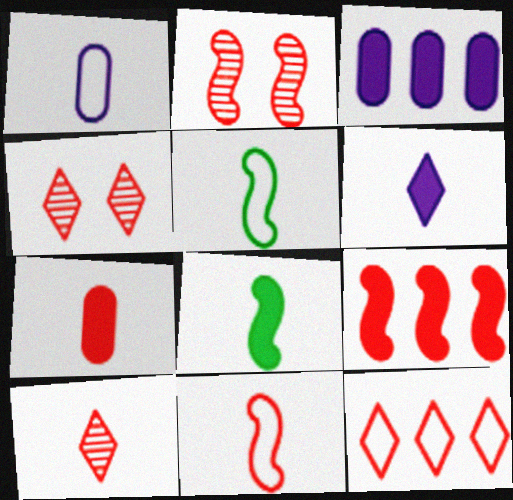[[1, 8, 10], 
[2, 7, 12], 
[2, 9, 11], 
[3, 4, 5], 
[6, 7, 8], 
[7, 10, 11]]